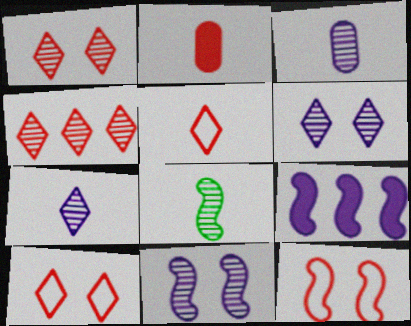[[2, 4, 12], 
[8, 9, 12]]